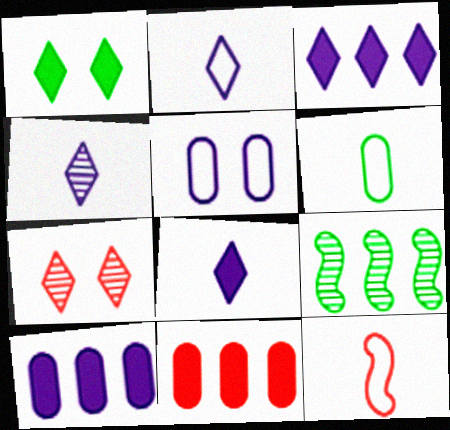[[1, 6, 9], 
[2, 4, 8], 
[2, 6, 12], 
[7, 11, 12]]